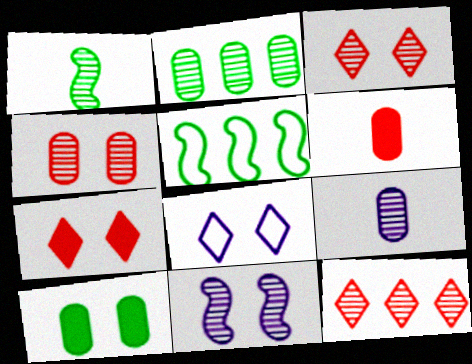[[2, 4, 9], 
[5, 7, 9]]